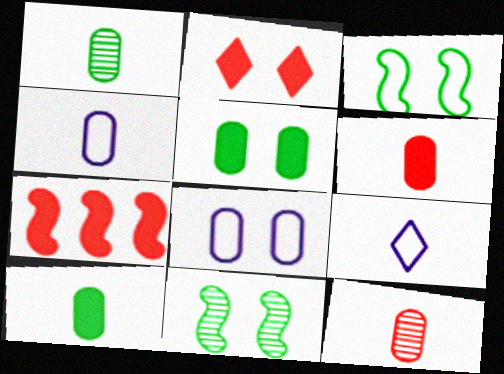[[1, 4, 6], 
[2, 6, 7], 
[2, 8, 11], 
[4, 10, 12]]